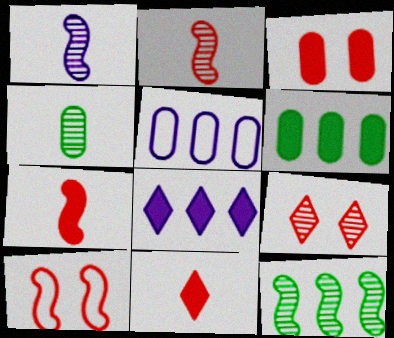[[3, 4, 5], 
[3, 9, 10], 
[4, 8, 10]]